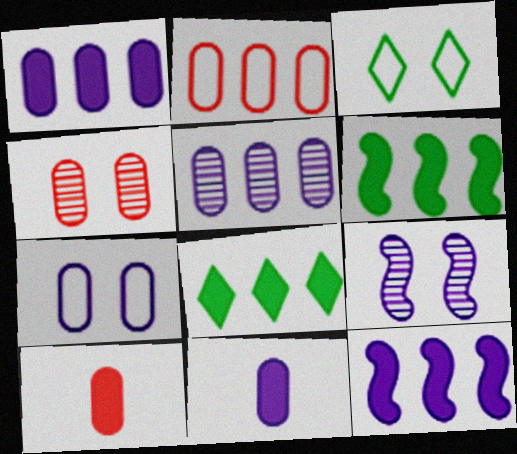[[2, 4, 10], 
[5, 7, 11]]